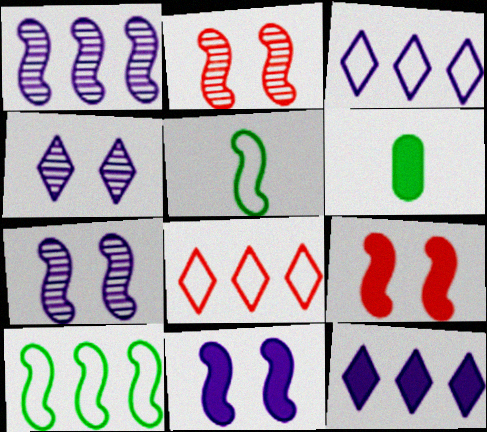[[1, 5, 9], 
[2, 3, 6], 
[6, 7, 8], 
[6, 9, 12]]